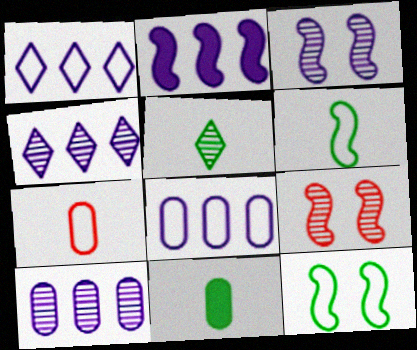[[1, 2, 10], 
[1, 7, 12], 
[1, 9, 11], 
[2, 4, 8], 
[2, 6, 9], 
[5, 6, 11], 
[5, 9, 10]]